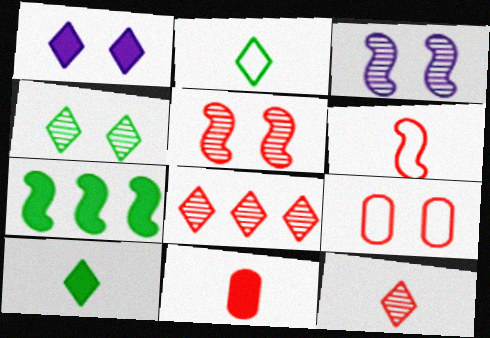[[1, 2, 8], 
[1, 7, 11], 
[3, 6, 7], 
[6, 11, 12]]